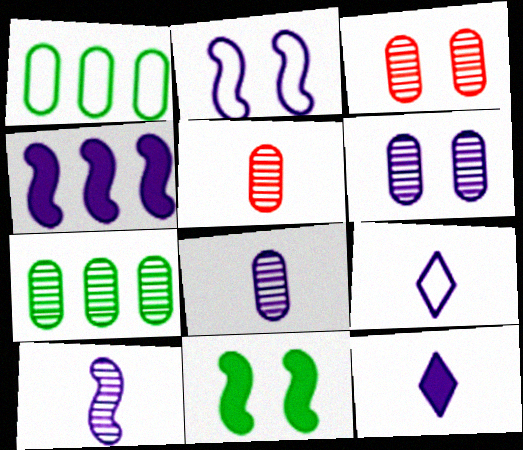[[2, 4, 10], 
[3, 7, 8], 
[4, 6, 9], 
[5, 6, 7]]